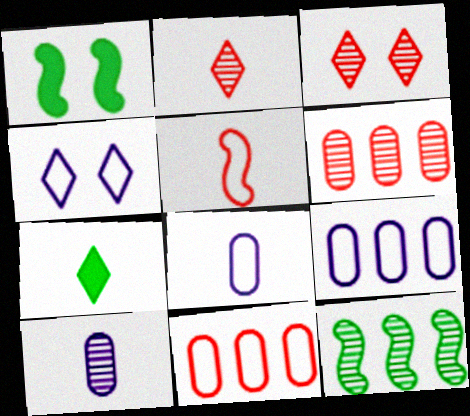[[1, 2, 9], 
[3, 10, 12], 
[5, 7, 10]]